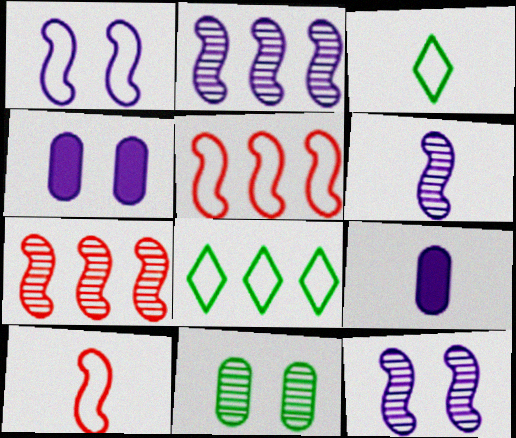[[2, 6, 12], 
[3, 4, 7]]